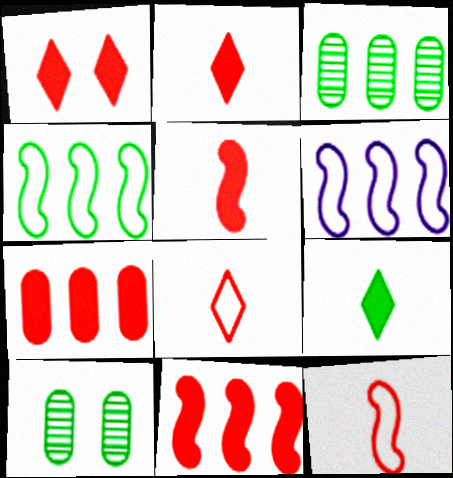[[1, 5, 7], 
[2, 6, 10], 
[4, 9, 10]]